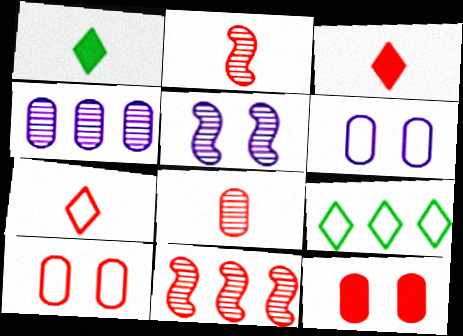[[1, 6, 11], 
[3, 10, 11], 
[7, 11, 12]]